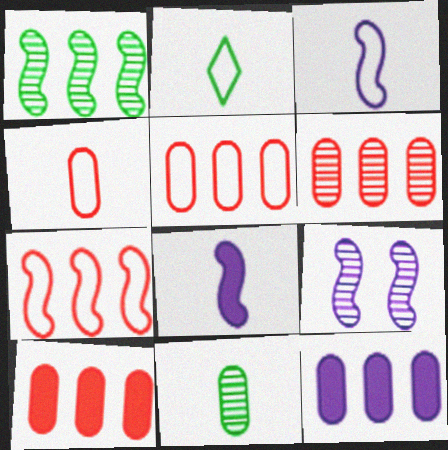[[2, 3, 4], 
[2, 9, 10], 
[5, 6, 10]]